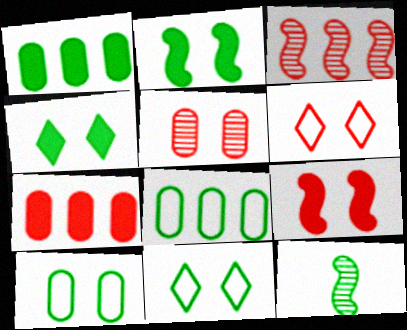[[1, 11, 12], 
[4, 8, 12], 
[5, 6, 9]]